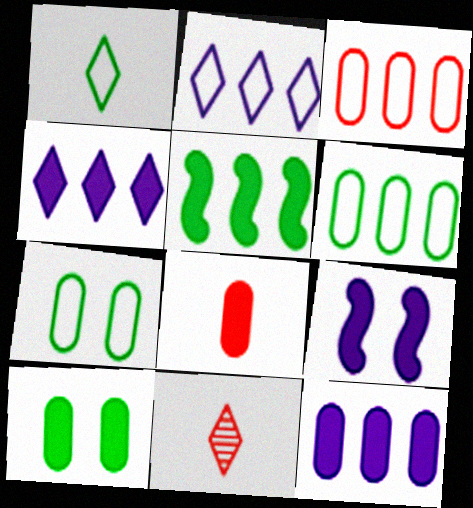[[6, 9, 11], 
[8, 10, 12]]